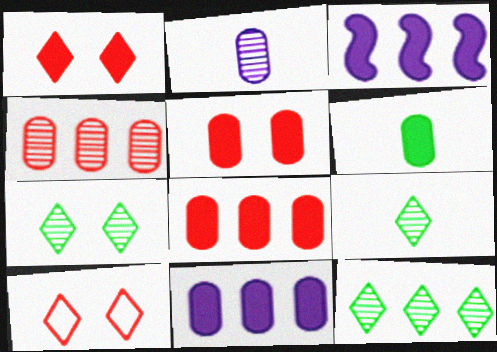[[1, 3, 6], 
[5, 6, 11], 
[7, 9, 12]]